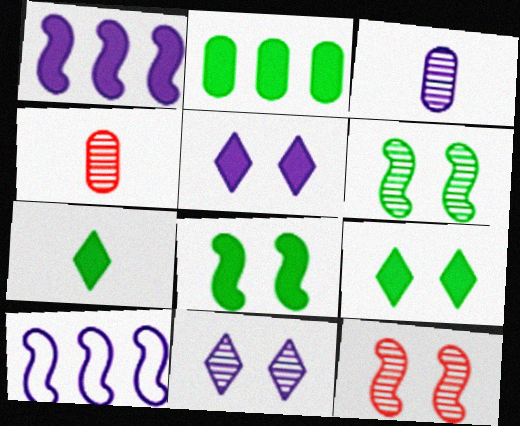[[2, 7, 8], 
[3, 5, 10], 
[4, 9, 10]]